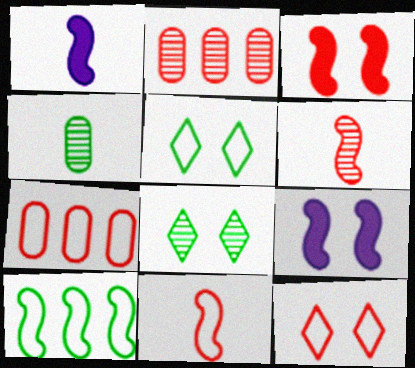[[1, 2, 5], 
[1, 7, 8], 
[6, 9, 10], 
[7, 11, 12]]